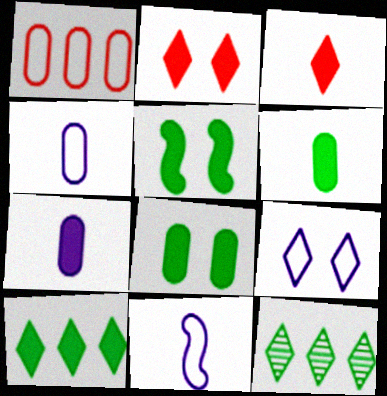[[3, 9, 12], 
[5, 6, 10]]